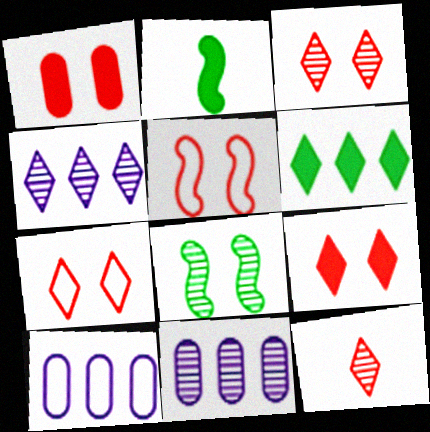[[1, 3, 5], 
[2, 3, 10], 
[2, 7, 11], 
[3, 7, 9], 
[8, 11, 12]]